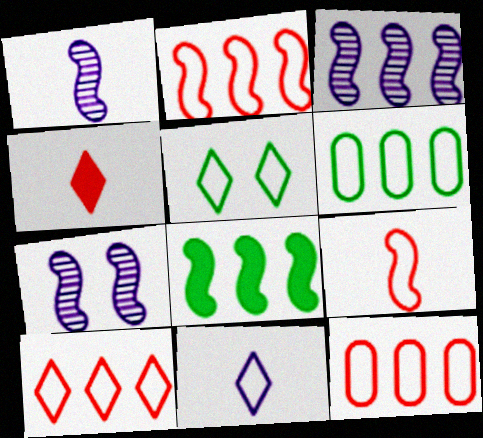[[1, 3, 7], 
[2, 3, 8], 
[2, 10, 12], 
[4, 6, 7], 
[5, 10, 11], 
[7, 8, 9]]